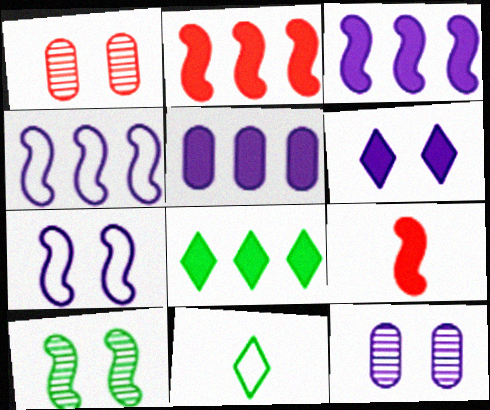[[1, 3, 11], 
[2, 5, 8], 
[2, 11, 12], 
[4, 9, 10], 
[6, 7, 12]]